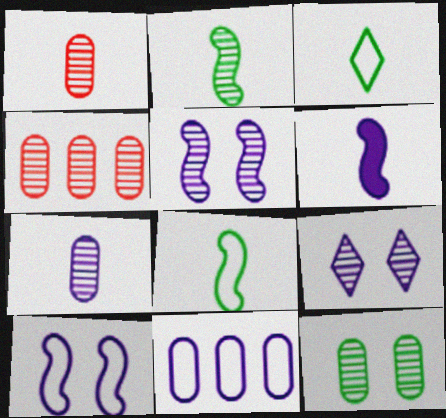[[1, 3, 6], 
[2, 4, 9], 
[4, 7, 12], 
[6, 9, 11]]